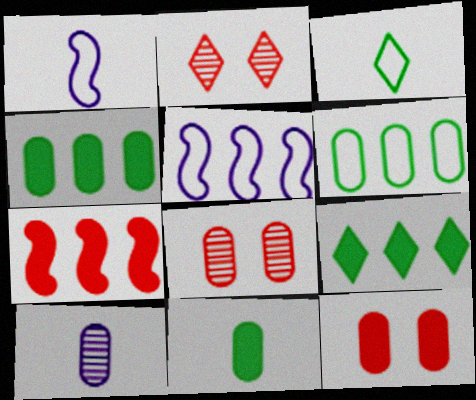[[1, 2, 4], 
[1, 8, 9], 
[2, 5, 11], 
[6, 10, 12]]